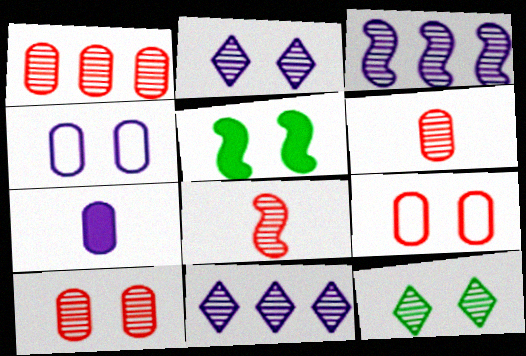[[1, 6, 10], 
[2, 5, 9], 
[3, 6, 12]]